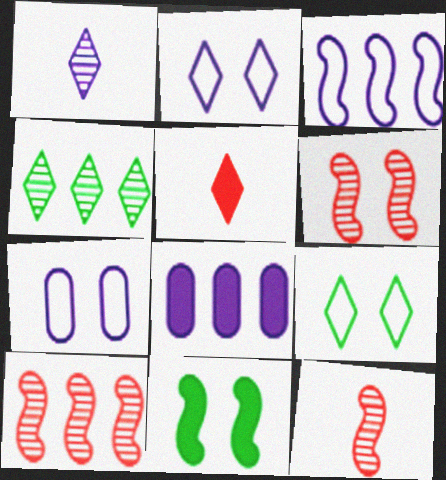[[2, 4, 5], 
[3, 11, 12], 
[5, 8, 11], 
[6, 10, 12], 
[8, 9, 12]]